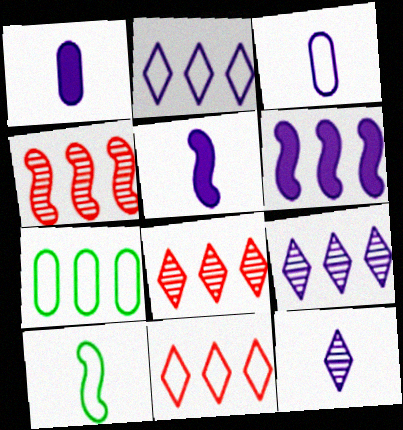[[3, 5, 12], 
[6, 7, 8]]